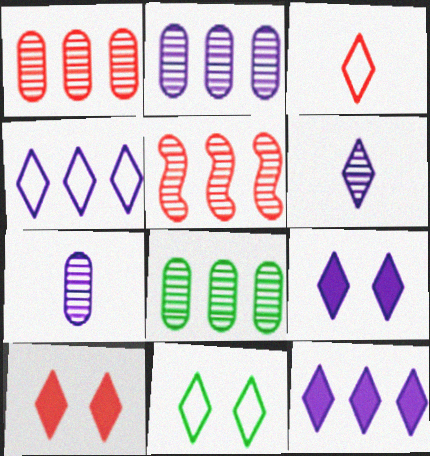[[1, 2, 8], 
[3, 4, 11], 
[4, 6, 9]]